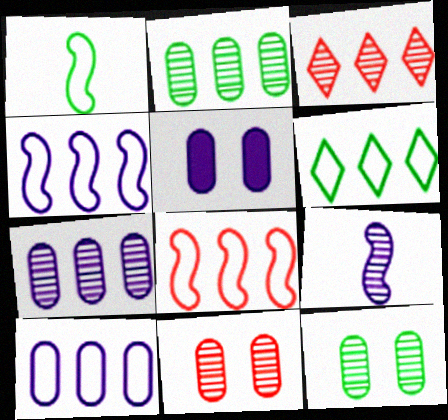[[1, 3, 5], 
[3, 9, 12], 
[6, 8, 10]]